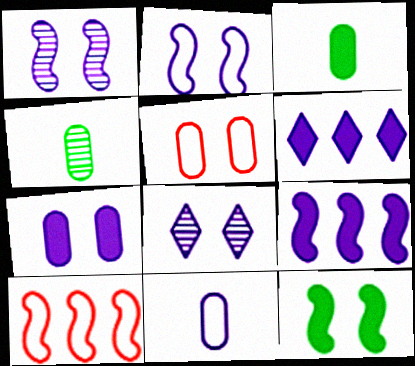[[1, 6, 11], 
[2, 7, 8], 
[3, 8, 10], 
[5, 8, 12], 
[8, 9, 11]]